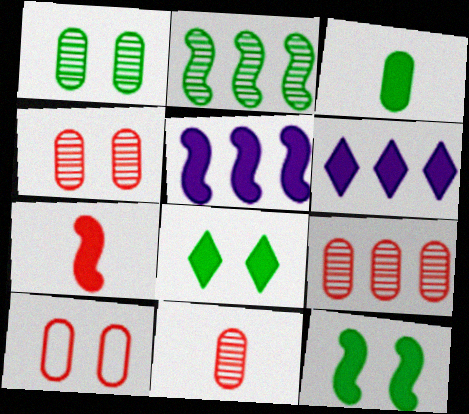[[4, 9, 11], 
[5, 7, 12]]